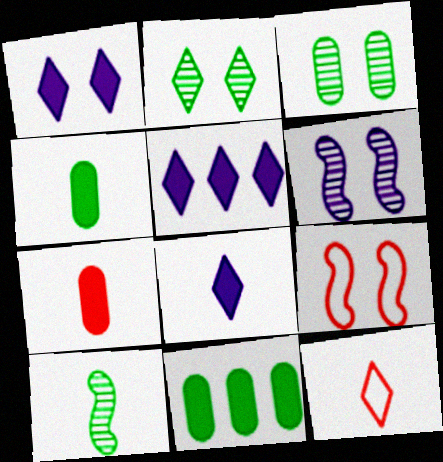[[1, 3, 9], 
[1, 5, 8], 
[2, 5, 12], 
[6, 11, 12]]